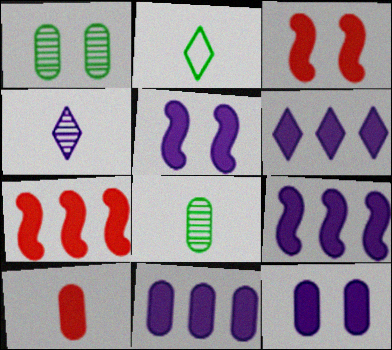[[6, 9, 11]]